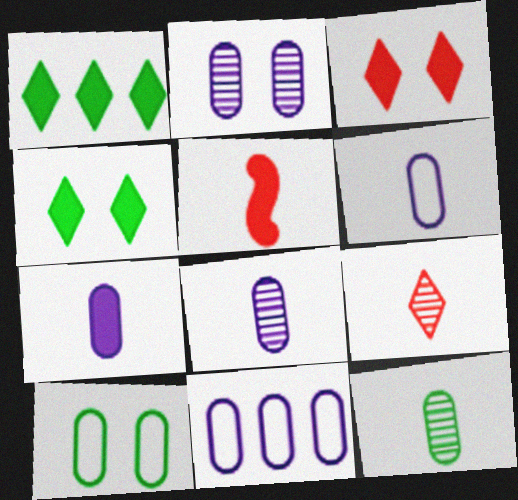[[2, 7, 11], 
[6, 7, 8]]